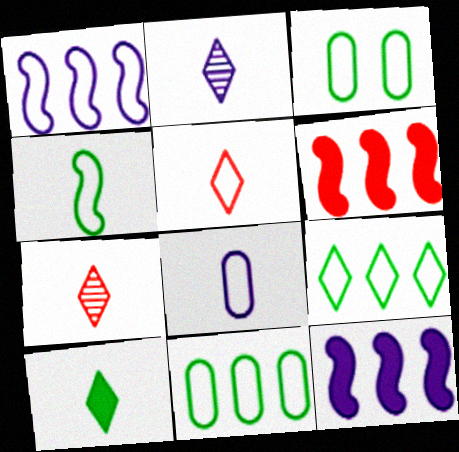[[1, 3, 5], 
[2, 3, 6], 
[2, 5, 10], 
[3, 4, 9], 
[3, 7, 12], 
[4, 5, 8]]